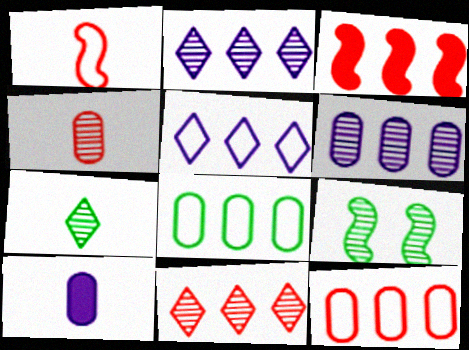[[1, 7, 10], 
[2, 3, 8], 
[2, 4, 9], 
[3, 11, 12]]